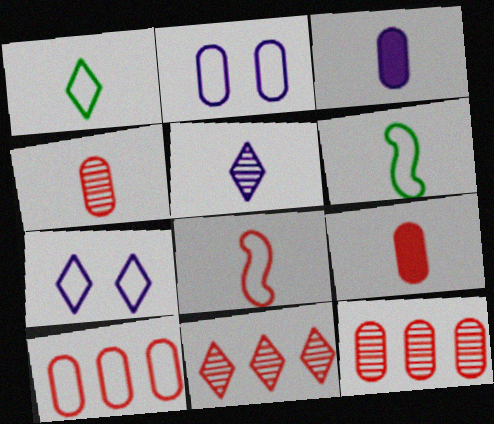[[5, 6, 9], 
[6, 7, 10]]